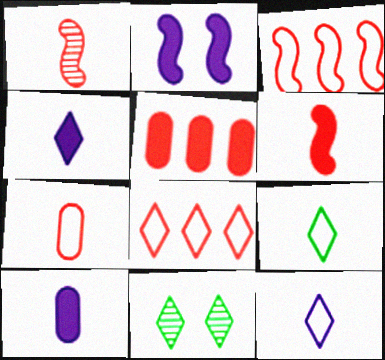[[1, 9, 10], 
[3, 10, 11], 
[4, 8, 11]]